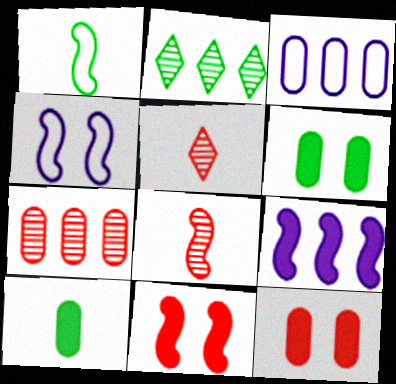[[1, 2, 6]]